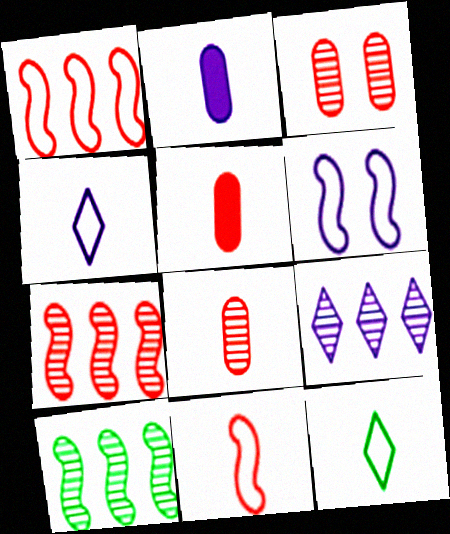[[2, 6, 9]]